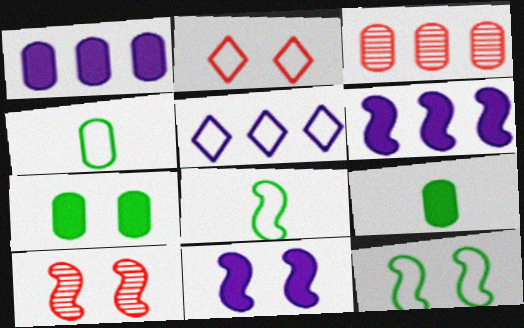[[5, 9, 10], 
[6, 8, 10], 
[10, 11, 12]]